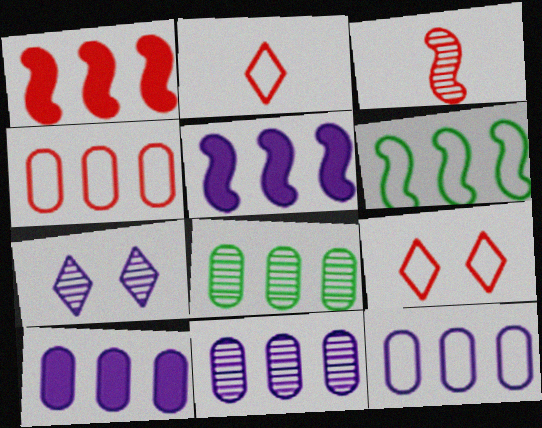[[3, 7, 8], 
[4, 8, 10], 
[10, 11, 12]]